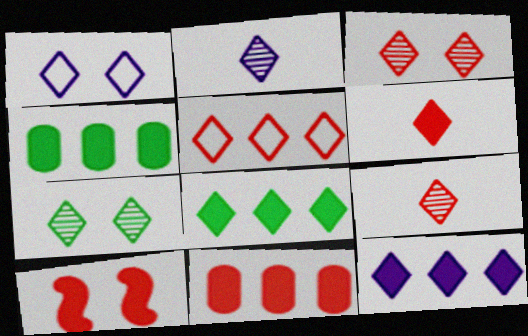[[1, 2, 12], 
[1, 8, 9], 
[3, 5, 6], 
[6, 10, 11]]